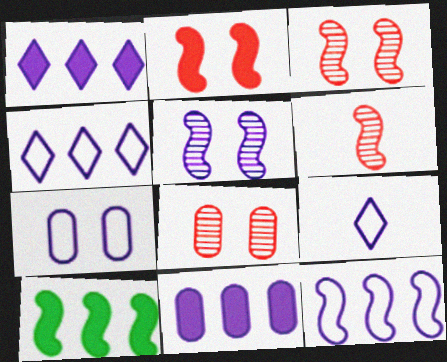[[5, 9, 11], 
[7, 9, 12], 
[8, 9, 10]]